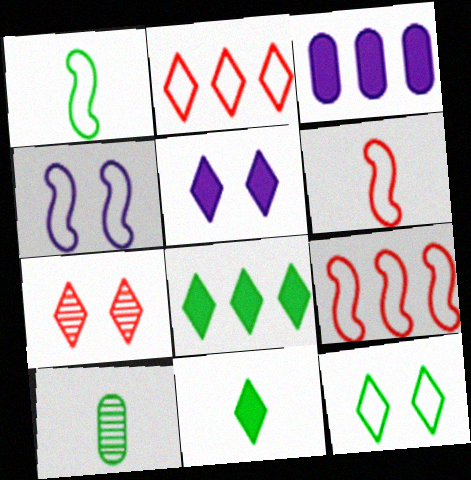[[1, 3, 7], 
[1, 4, 9], 
[1, 10, 11], 
[5, 7, 12], 
[5, 9, 10]]